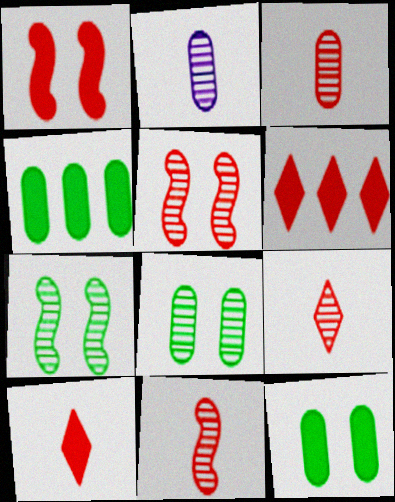[[3, 9, 11]]